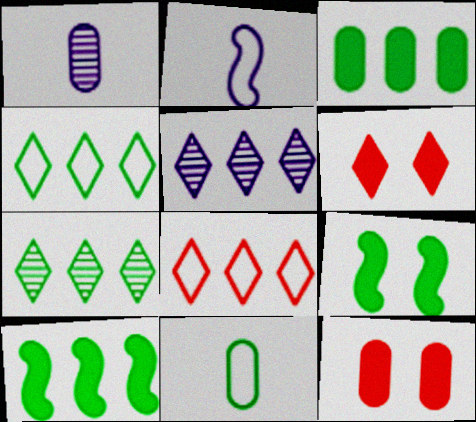[[1, 8, 9], 
[2, 7, 12], 
[7, 9, 11]]